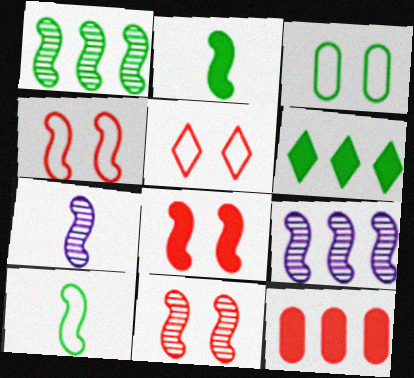[[1, 7, 11], 
[2, 4, 9], 
[4, 8, 11], 
[8, 9, 10]]